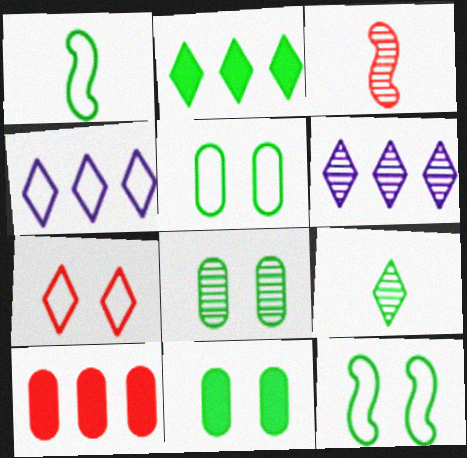[[1, 2, 8], 
[3, 4, 11], 
[3, 6, 8], 
[3, 7, 10], 
[5, 8, 11]]